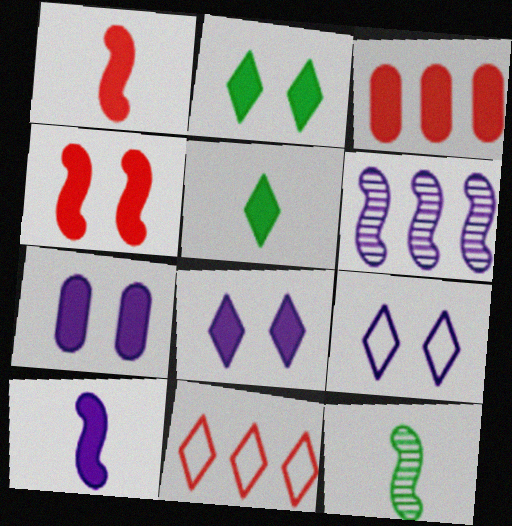[[2, 3, 10], 
[2, 4, 7], 
[3, 9, 12], 
[7, 11, 12]]